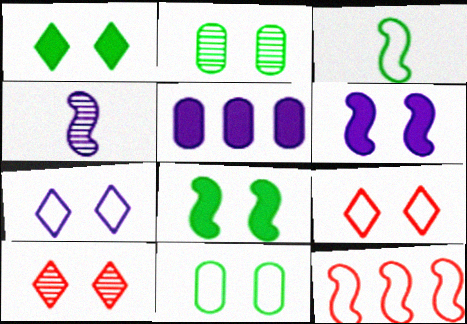[[1, 7, 10], 
[2, 6, 9], 
[3, 5, 10], 
[4, 5, 7], 
[4, 8, 12], 
[6, 10, 11]]